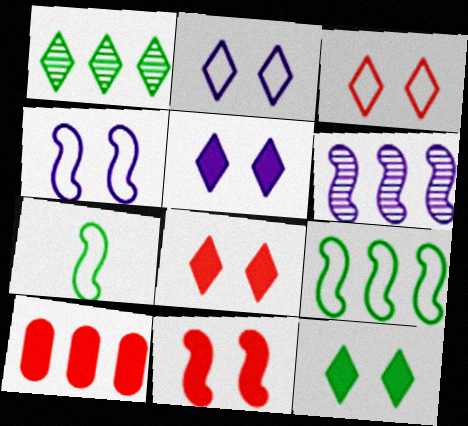[[5, 8, 12], 
[6, 7, 11]]